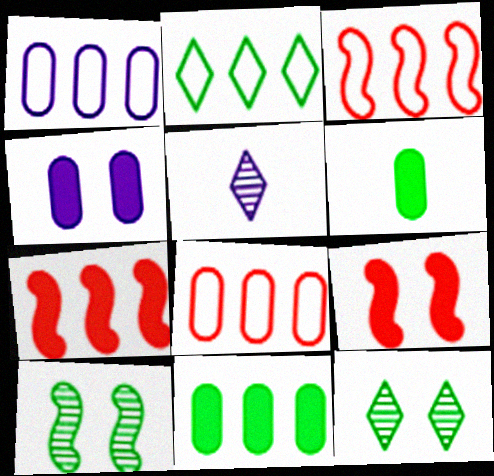[[1, 2, 3], 
[2, 6, 10]]